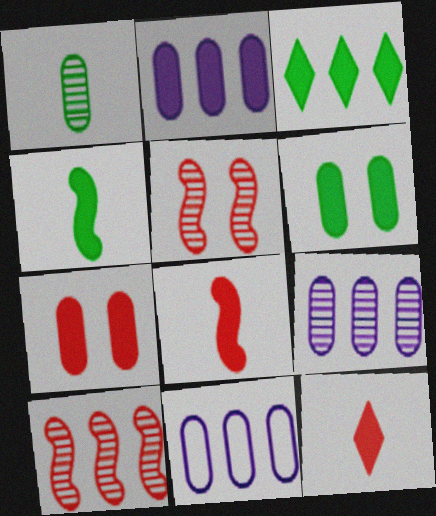[[1, 7, 11], 
[2, 9, 11], 
[3, 4, 6], 
[3, 10, 11]]